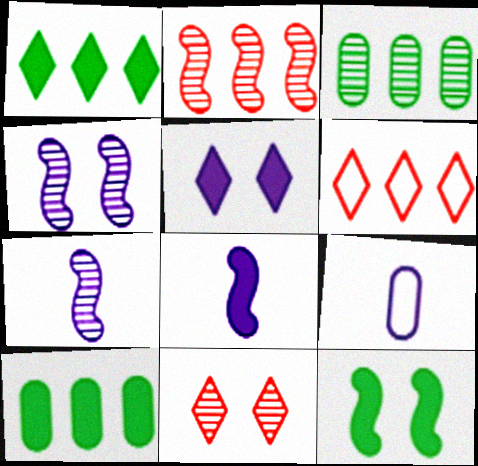[[3, 7, 11]]